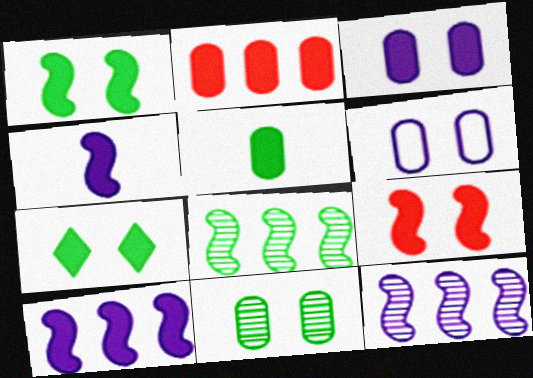[[2, 3, 5], 
[2, 4, 7], 
[3, 7, 9]]